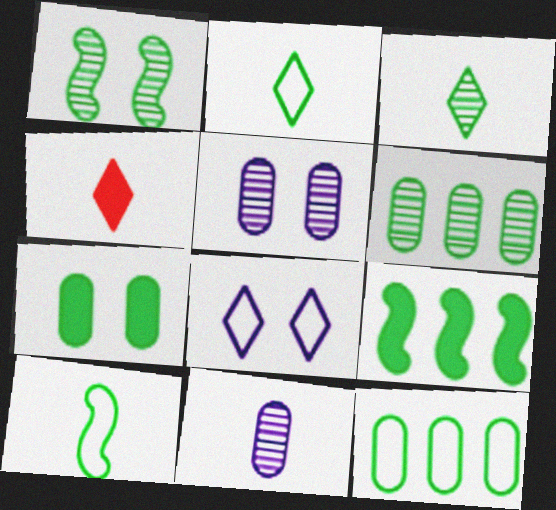[[1, 3, 6], 
[1, 9, 10], 
[4, 10, 11]]